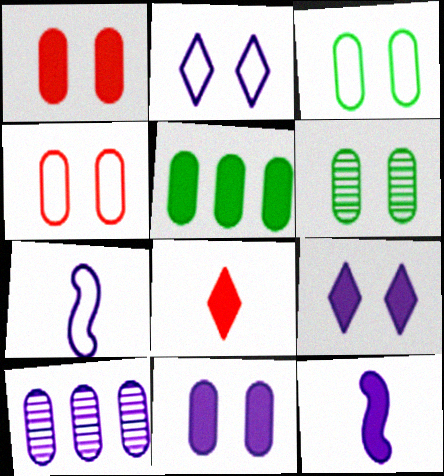[[2, 10, 12], 
[4, 6, 11], 
[7, 9, 10]]